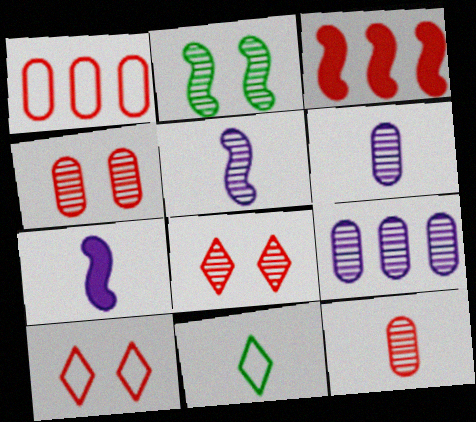[[3, 10, 12], 
[7, 11, 12]]